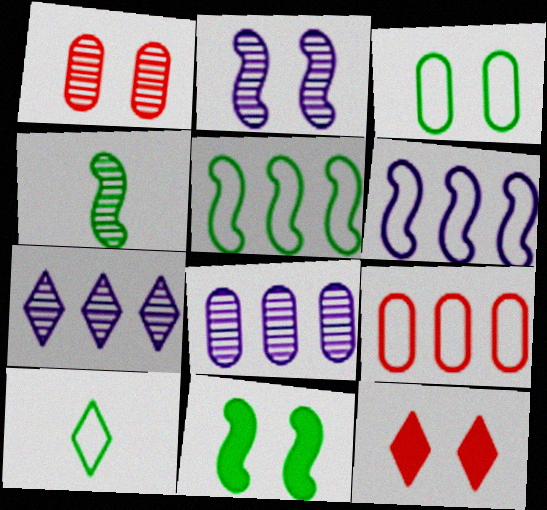[[1, 4, 7], 
[2, 3, 12], 
[3, 5, 10], 
[4, 5, 11], 
[7, 10, 12]]